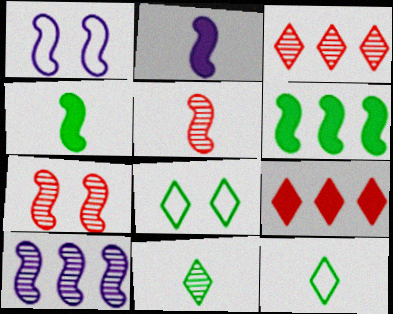[[1, 2, 10], 
[1, 5, 6]]